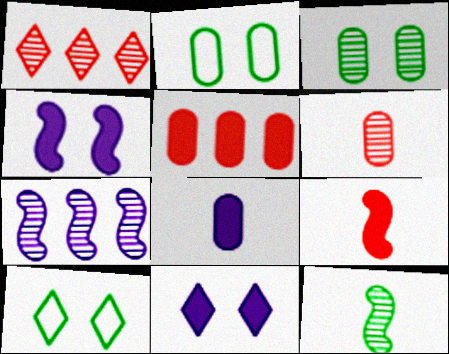[]